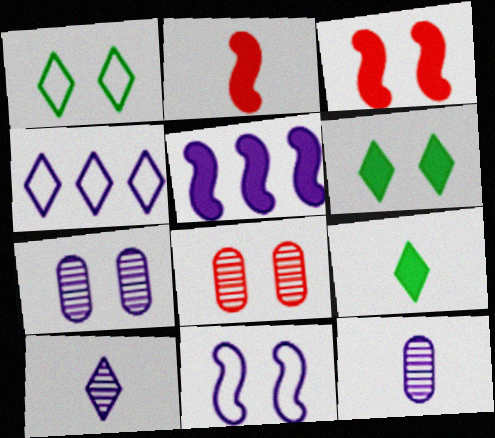[[1, 3, 7], 
[6, 8, 11]]